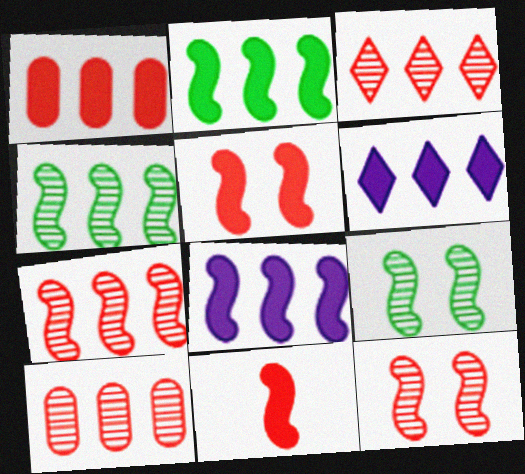[[1, 2, 6], 
[3, 7, 10]]